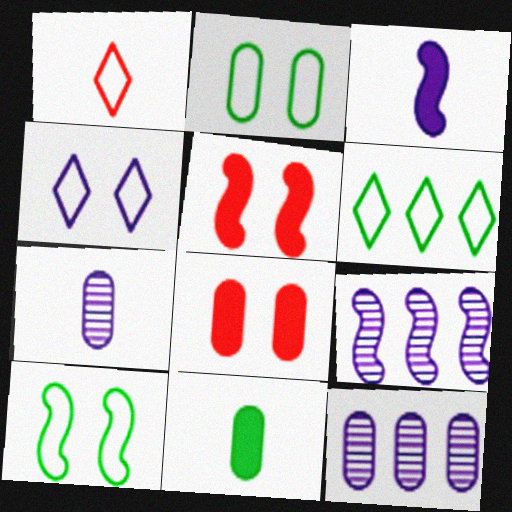[[1, 4, 6], 
[3, 4, 12], 
[5, 6, 7]]